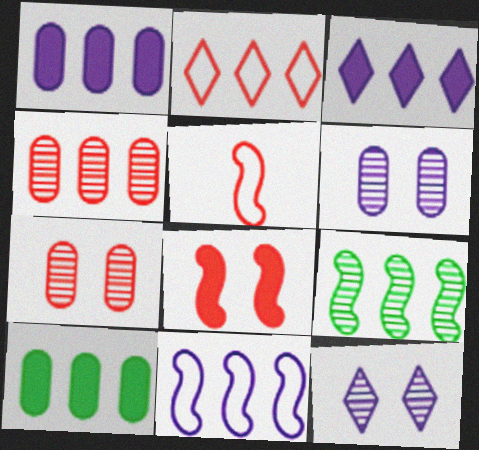[[1, 2, 9], 
[5, 10, 12]]